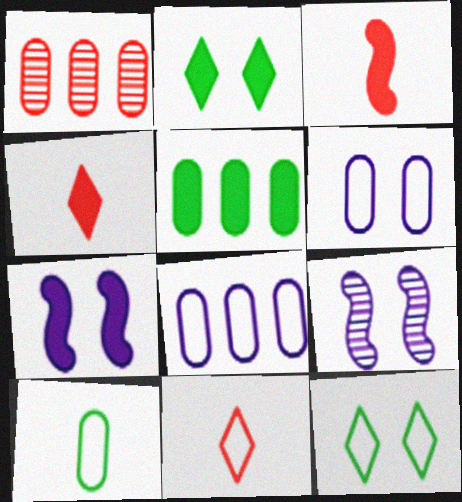[[1, 5, 8], 
[4, 5, 7], 
[5, 9, 11]]